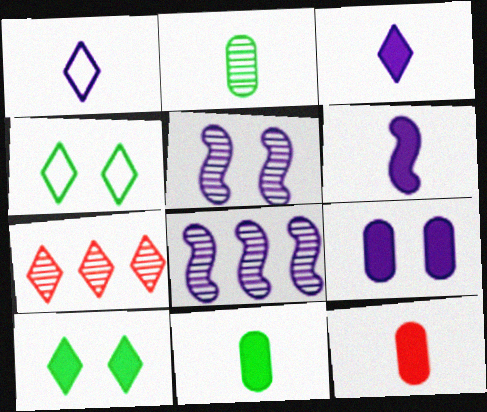[[1, 7, 10], 
[1, 8, 9], 
[2, 5, 7], 
[3, 4, 7], 
[4, 8, 12]]